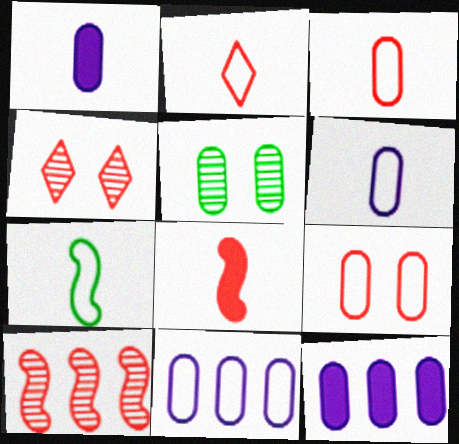[[2, 6, 7], 
[3, 5, 12], 
[4, 7, 12]]